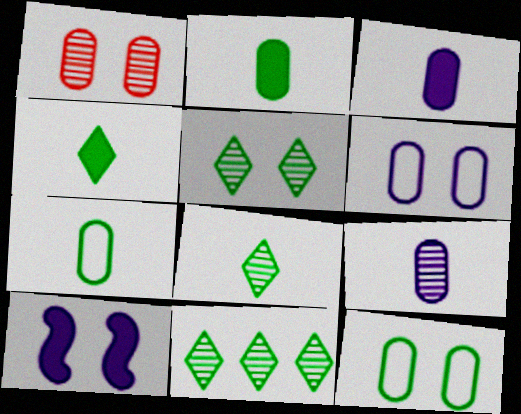[[5, 8, 11]]